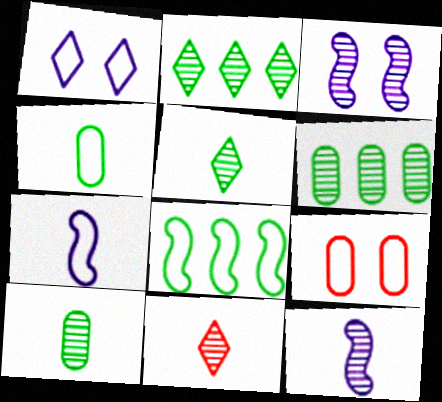[[3, 6, 11], 
[10, 11, 12]]